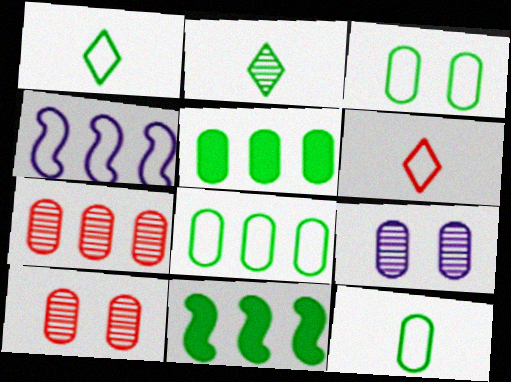[[2, 3, 11], 
[3, 4, 6], 
[3, 8, 12], 
[6, 9, 11]]